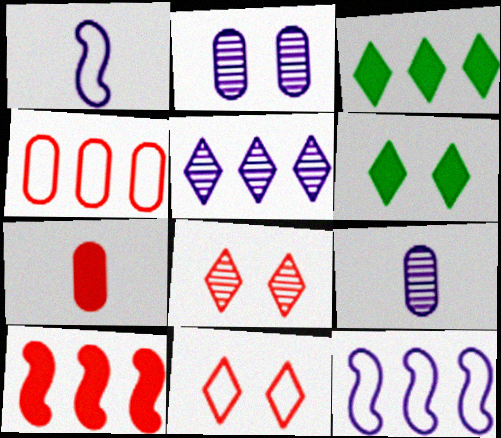[]